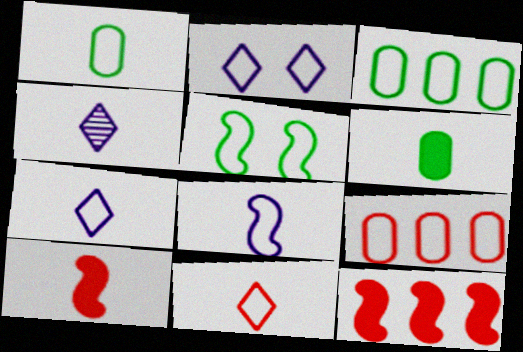[[1, 4, 10], 
[1, 8, 11], 
[5, 7, 9]]